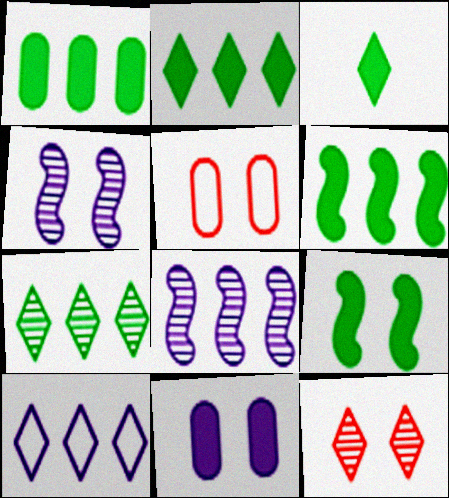[[1, 2, 6], 
[1, 3, 9], 
[3, 5, 8], 
[3, 10, 12]]